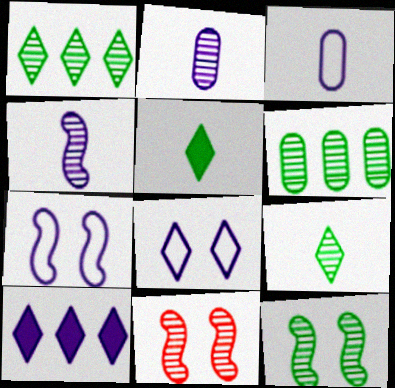[[1, 2, 11], 
[2, 7, 10], 
[6, 9, 12]]